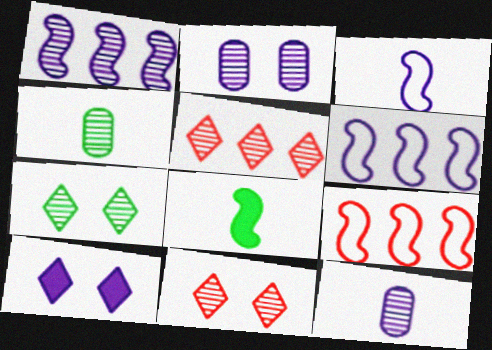[[1, 4, 11], 
[4, 9, 10], 
[6, 10, 12]]